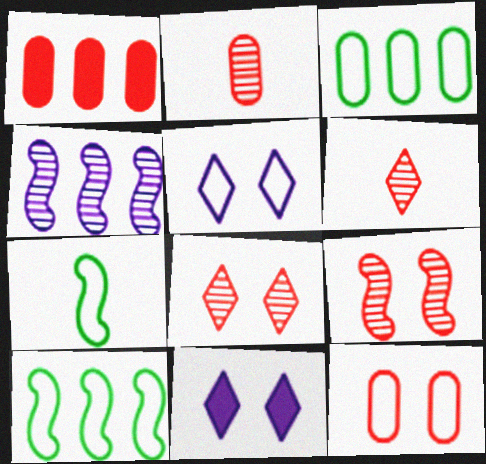[[1, 2, 12], 
[2, 10, 11]]